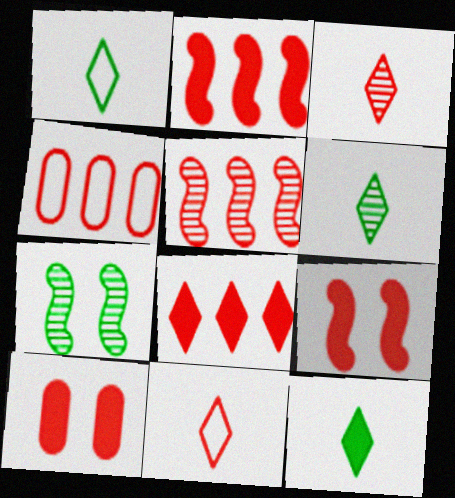[[1, 6, 12], 
[3, 4, 9], 
[4, 5, 8], 
[5, 10, 11]]